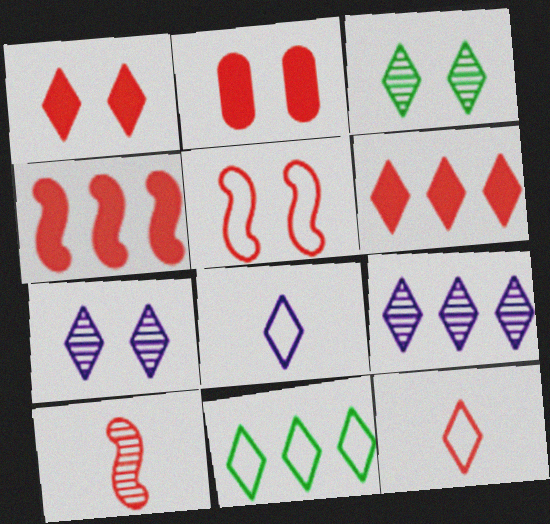[[3, 6, 8], 
[4, 5, 10], 
[6, 9, 11]]